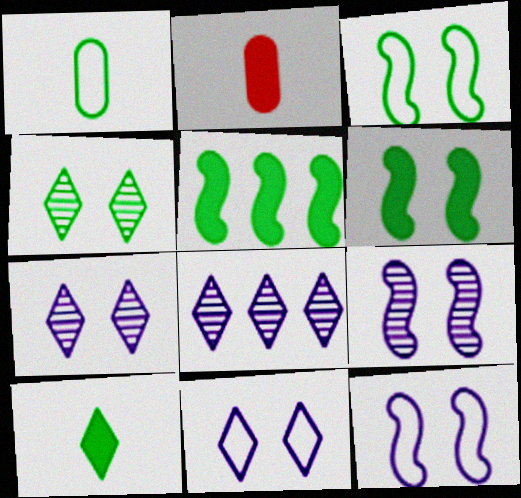[[1, 4, 5], 
[2, 3, 8]]